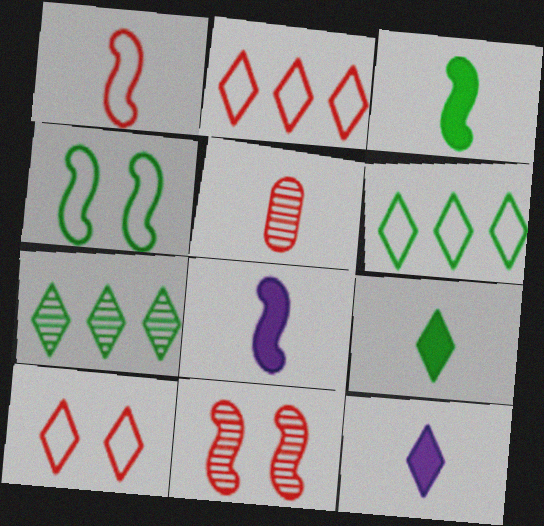[[7, 10, 12]]